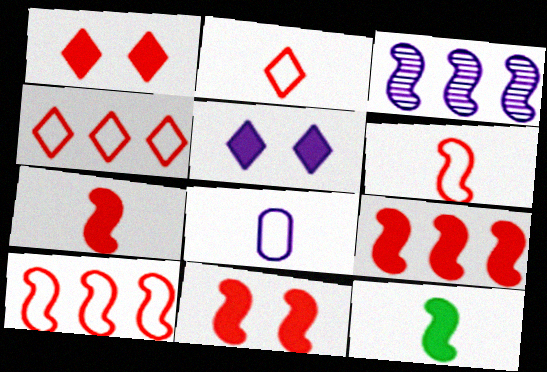[[3, 5, 8], 
[7, 9, 11]]